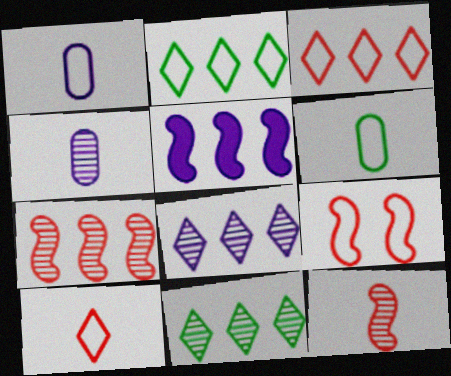[[1, 2, 9]]